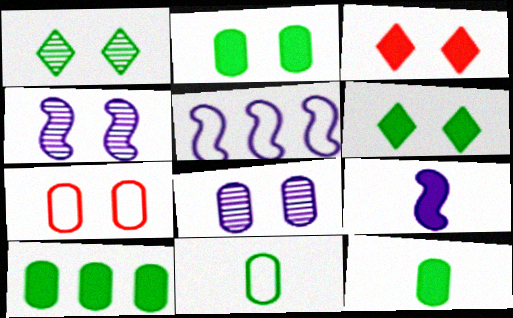[[2, 7, 8], 
[2, 10, 12], 
[3, 9, 10], 
[4, 5, 9], 
[4, 6, 7]]